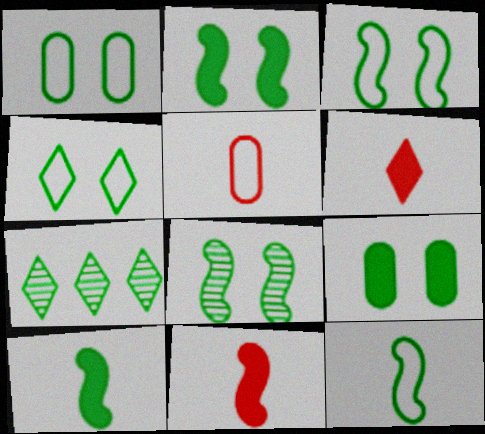[[1, 3, 4], 
[1, 7, 10], 
[2, 3, 8], 
[4, 8, 9], 
[7, 9, 12]]